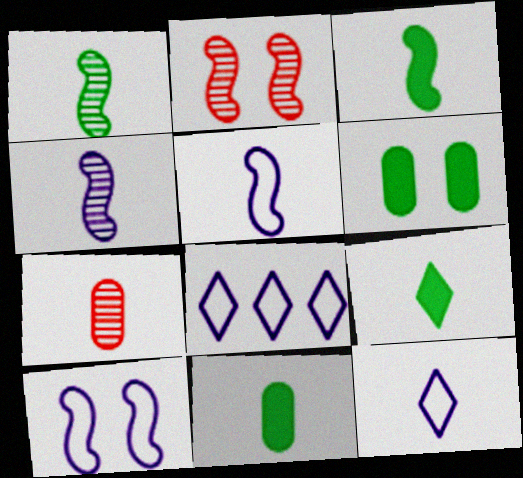[[2, 8, 11], 
[3, 7, 12], 
[3, 9, 11], 
[5, 7, 9]]